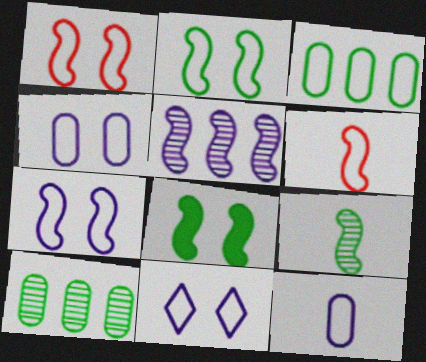[[1, 2, 7], 
[3, 6, 11], 
[4, 7, 11], 
[5, 6, 8]]